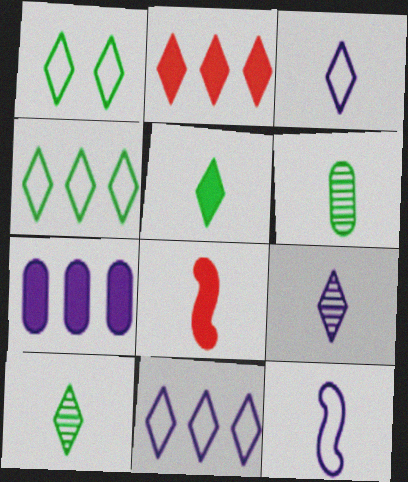[[1, 2, 9], 
[3, 6, 8]]